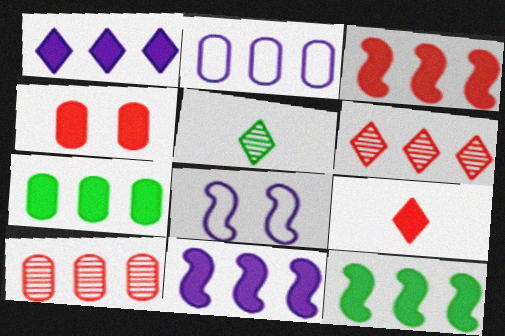[[1, 3, 7], 
[2, 6, 12], 
[2, 7, 10], 
[3, 4, 9], 
[3, 11, 12]]